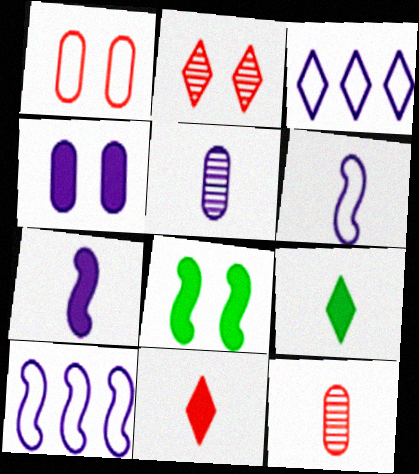[[2, 3, 9], 
[3, 8, 12], 
[6, 9, 12]]